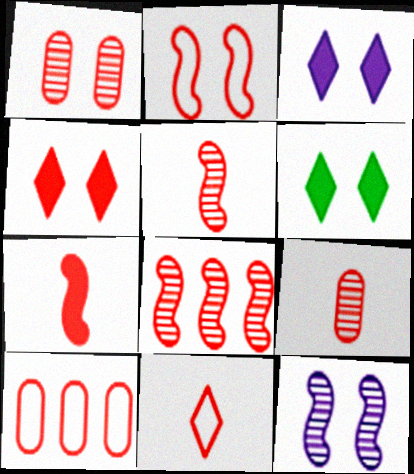[[1, 2, 4], 
[2, 7, 8], 
[2, 10, 11], 
[3, 4, 6], 
[4, 5, 10], 
[7, 9, 11]]